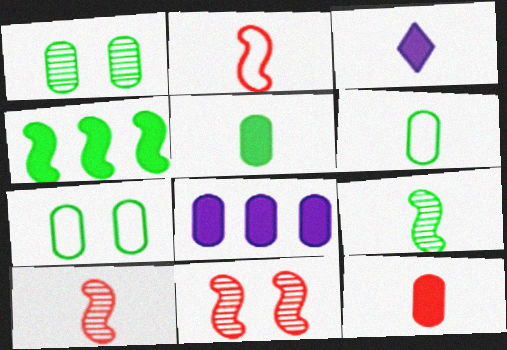[[3, 6, 10]]